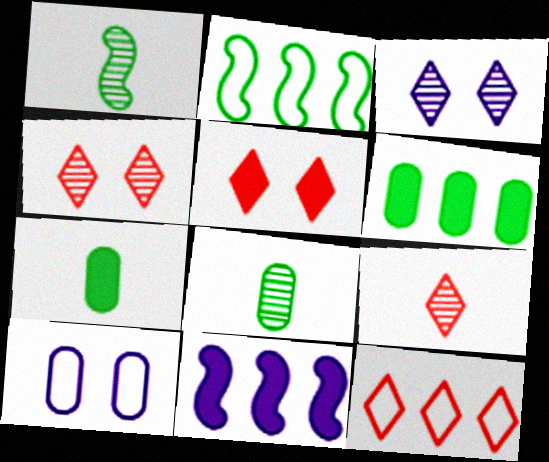[[5, 7, 11], 
[5, 9, 12]]